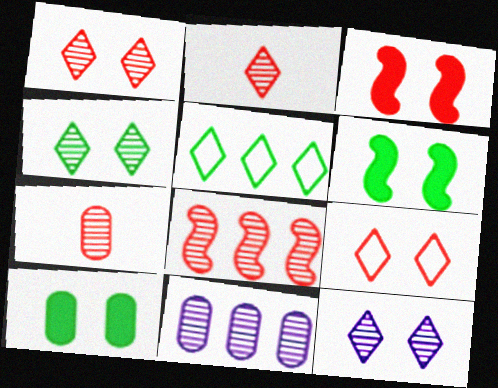[[1, 4, 12], 
[1, 7, 8]]